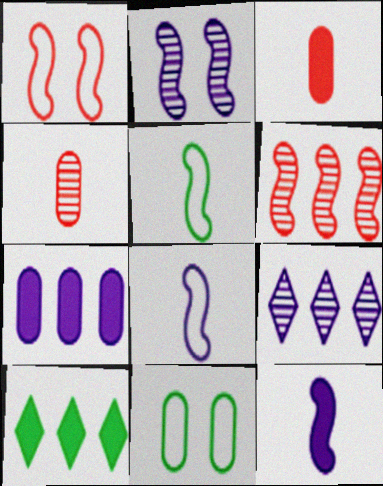[[4, 7, 11]]